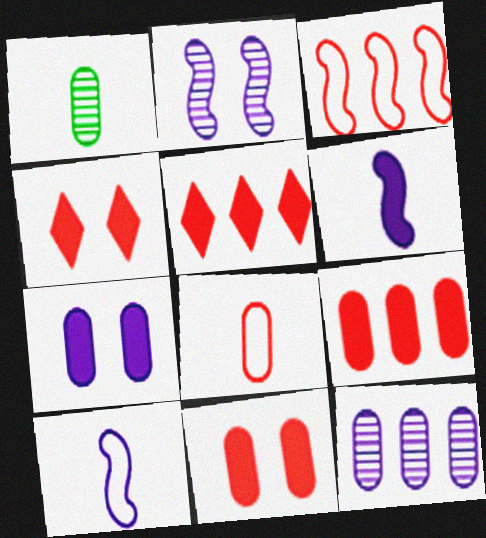[]